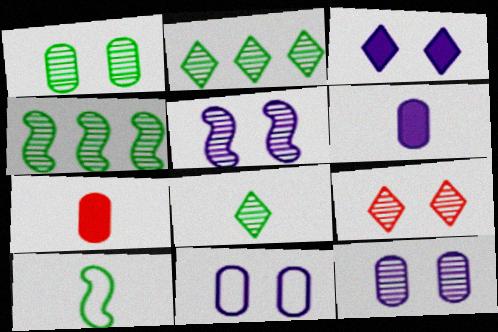[[1, 4, 8], 
[1, 5, 9], 
[3, 5, 11]]